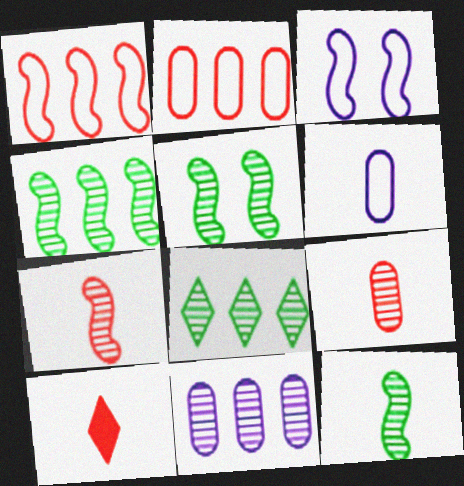[[4, 5, 12], 
[6, 10, 12]]